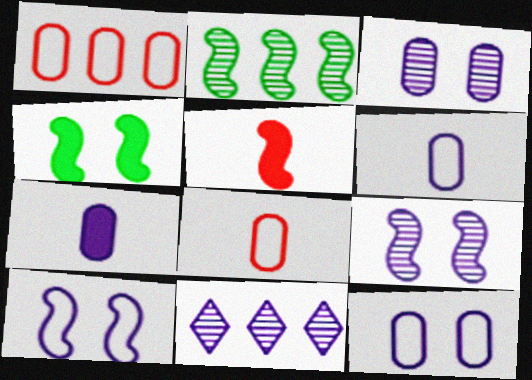[[2, 5, 10], 
[4, 8, 11], 
[7, 10, 11]]